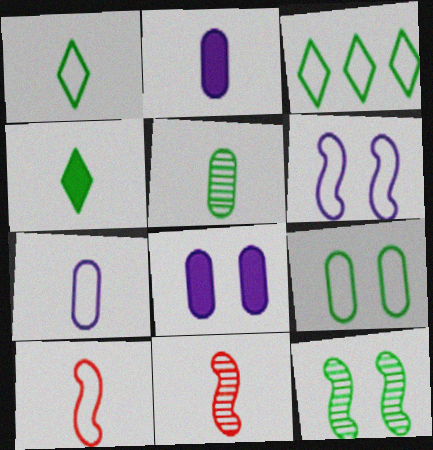[[1, 2, 11], 
[1, 7, 10], 
[3, 8, 11], 
[4, 7, 11]]